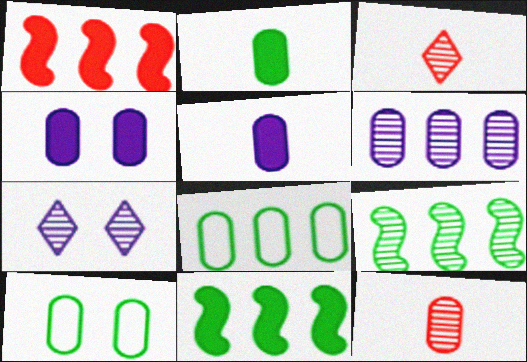[[4, 8, 12], 
[7, 9, 12]]